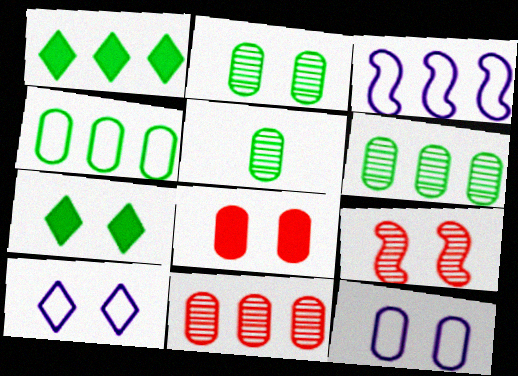[[1, 3, 11], 
[2, 5, 6], 
[2, 8, 12], 
[7, 9, 12]]